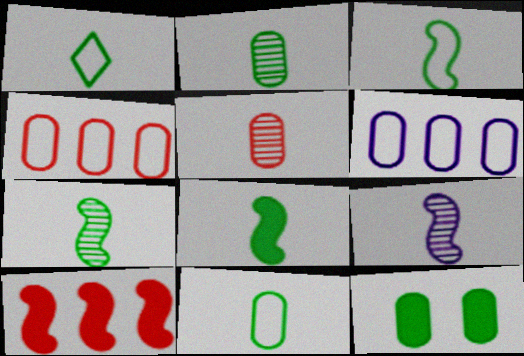[[1, 2, 8], 
[1, 3, 11], 
[3, 7, 8], 
[5, 6, 12]]